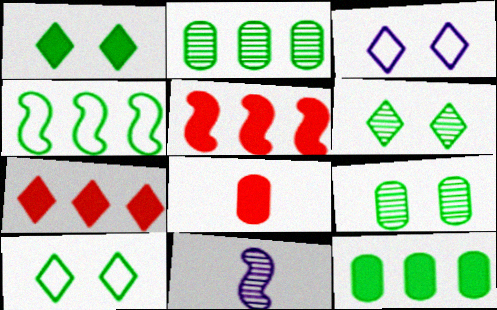[[1, 6, 10]]